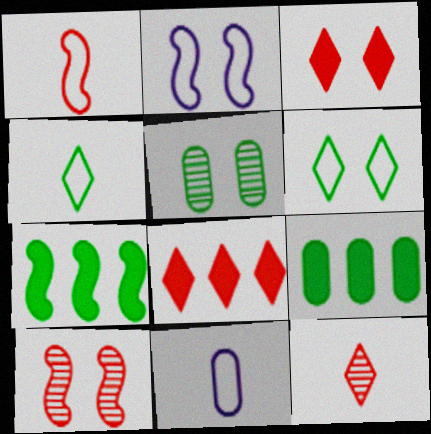[[1, 4, 11], 
[2, 3, 5], 
[2, 9, 12], 
[4, 5, 7]]